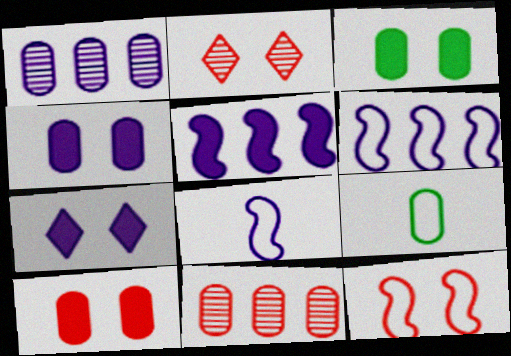[[1, 7, 8], 
[1, 9, 10], 
[2, 5, 9], 
[2, 10, 12], 
[3, 4, 10], 
[4, 9, 11]]